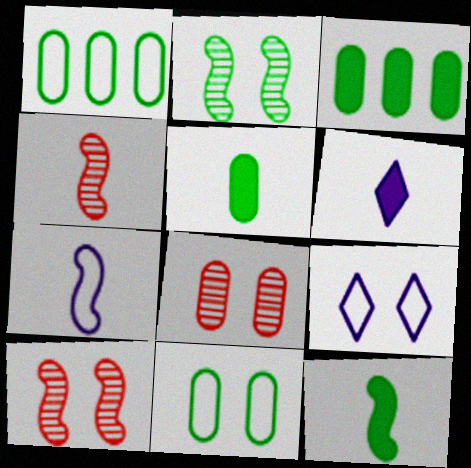[[1, 6, 10], 
[3, 4, 9], 
[4, 7, 12]]